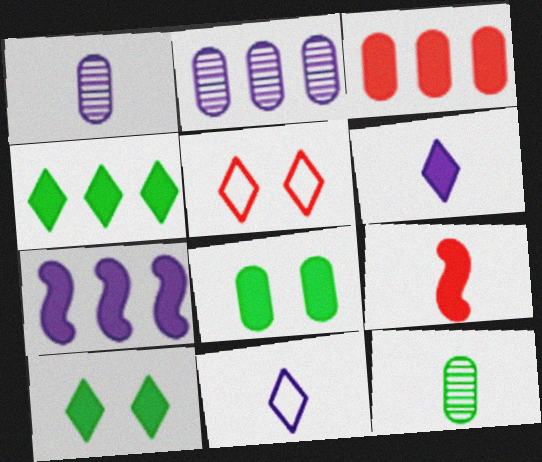[[3, 4, 7], 
[5, 7, 12], 
[9, 11, 12]]